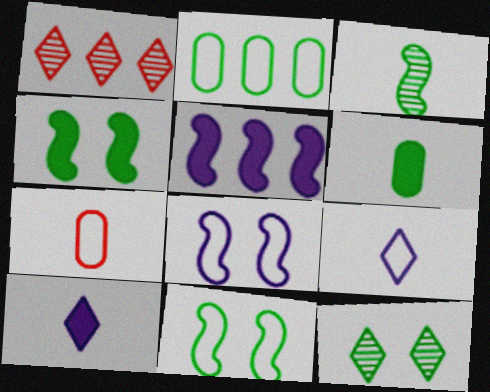[[1, 2, 5], 
[1, 6, 8], 
[3, 7, 10], 
[5, 7, 12]]